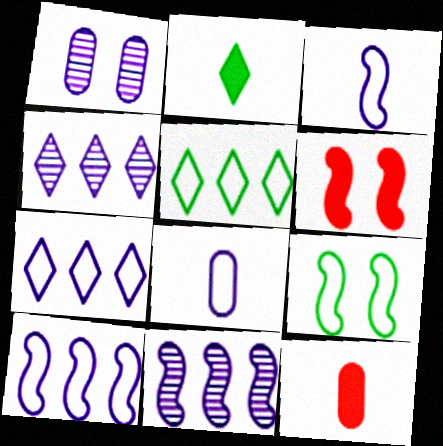[[4, 9, 12]]